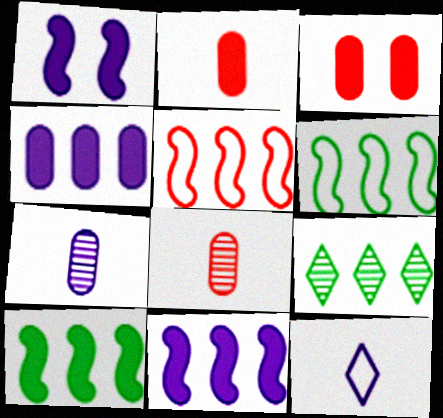[[4, 5, 9]]